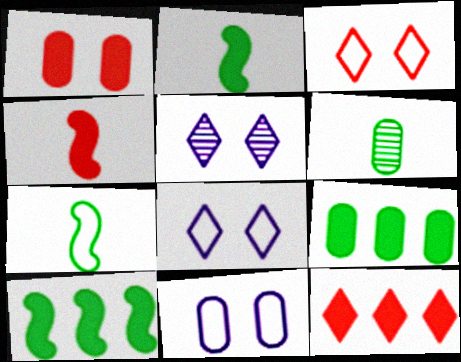[[1, 4, 12]]